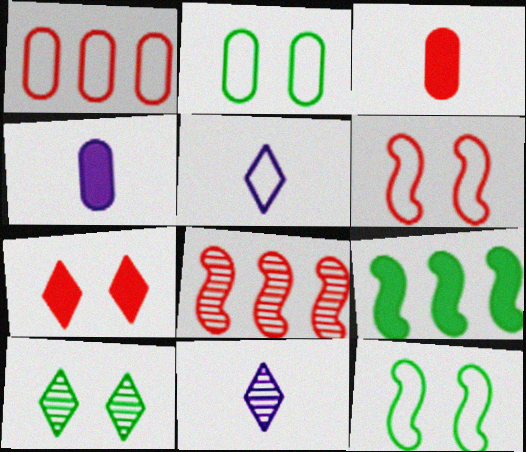[[1, 5, 12], 
[4, 7, 9]]